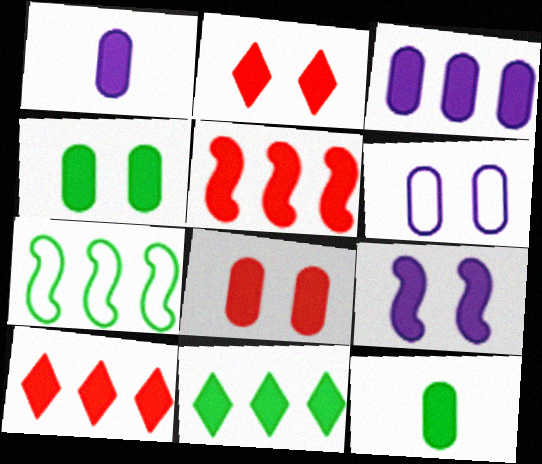[[2, 4, 9], 
[3, 5, 11], 
[3, 8, 12], 
[9, 10, 12]]